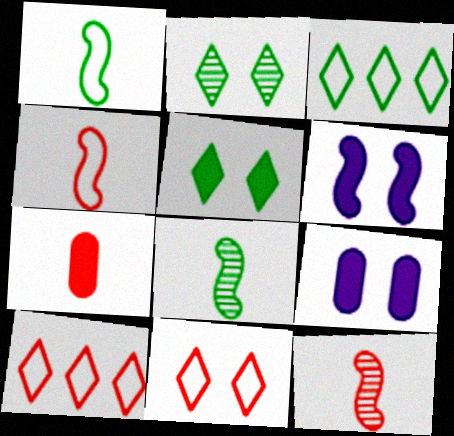[[3, 9, 12], 
[8, 9, 10]]